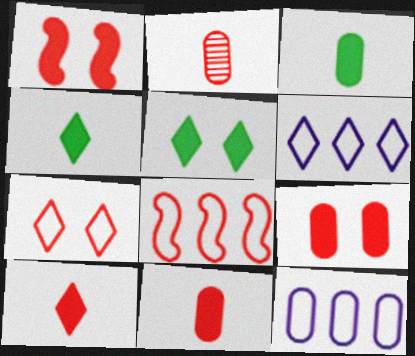[]